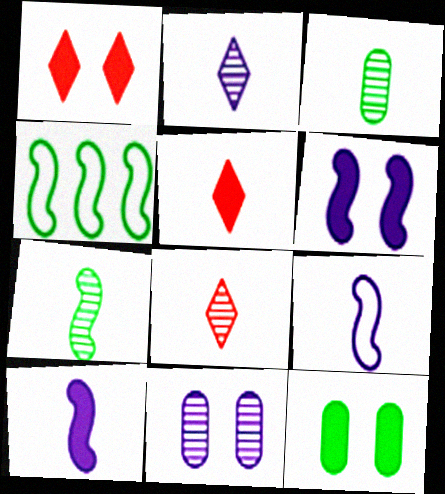[[1, 6, 12], 
[3, 5, 9], 
[4, 5, 11]]